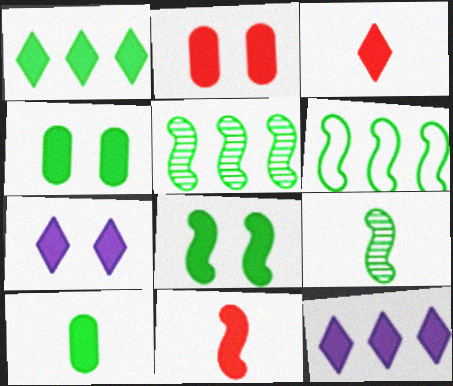[[1, 3, 7], 
[1, 8, 10], 
[2, 7, 8], 
[4, 11, 12], 
[6, 8, 9]]